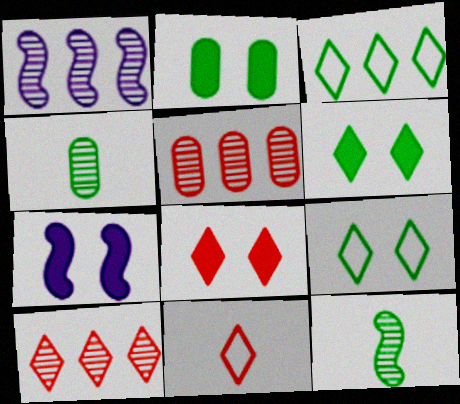[[1, 2, 11], 
[2, 3, 12], 
[2, 7, 8], 
[8, 10, 11]]